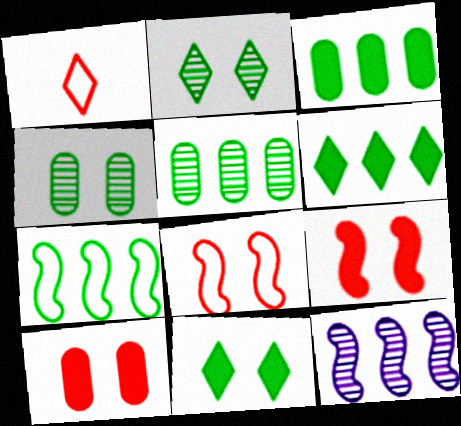[[5, 6, 7]]